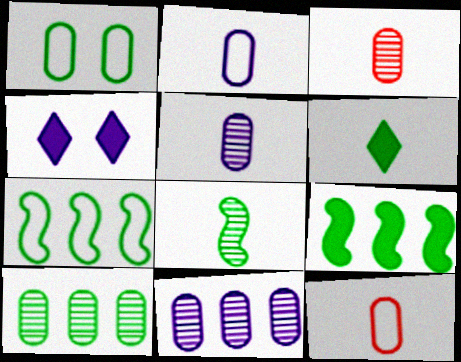[[3, 4, 7]]